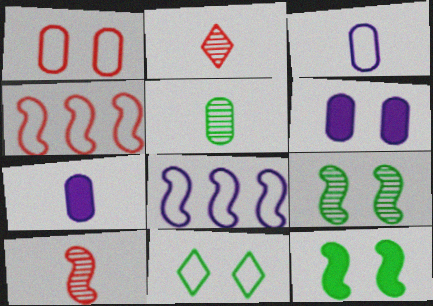[[3, 4, 11], 
[8, 10, 12]]